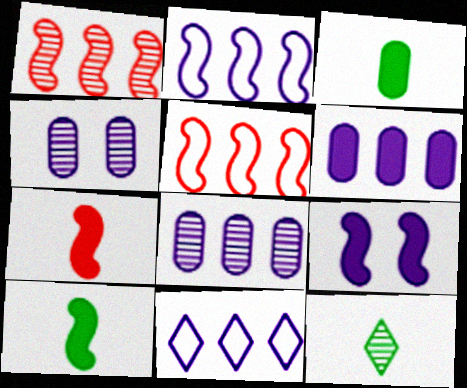[[1, 4, 12]]